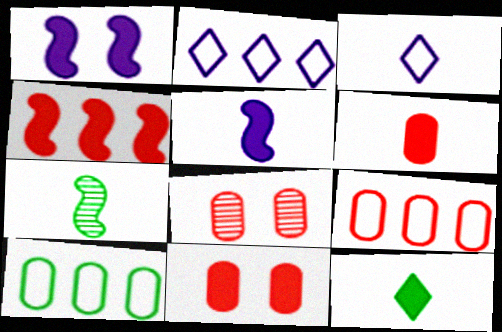[[2, 7, 11], 
[3, 6, 7], 
[5, 6, 12], 
[6, 8, 9]]